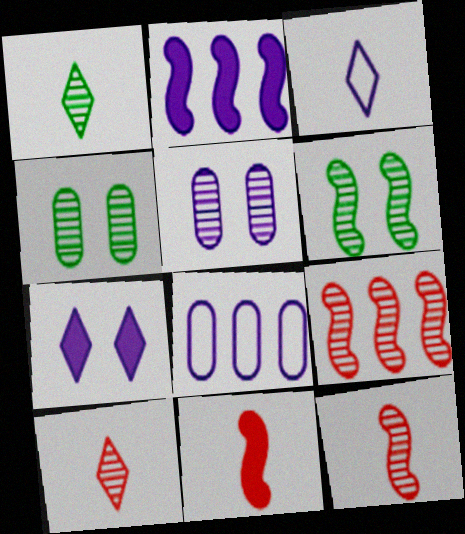[[1, 5, 9], 
[2, 3, 5]]